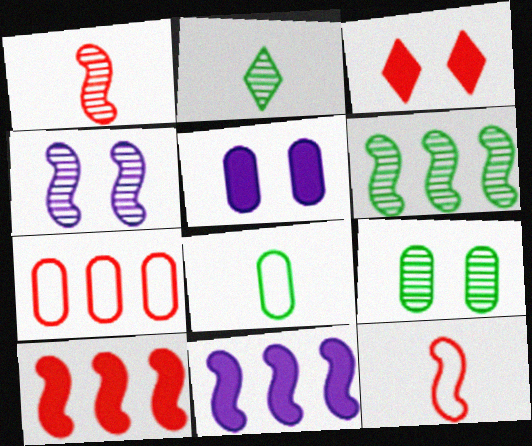[[1, 3, 7], 
[1, 4, 6], 
[2, 6, 9]]